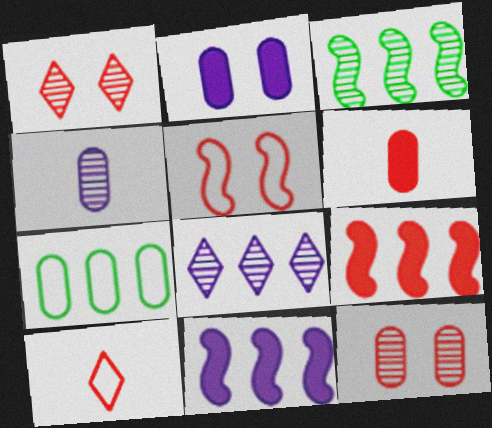[[1, 3, 4], 
[2, 3, 10], 
[7, 8, 9], 
[9, 10, 12]]